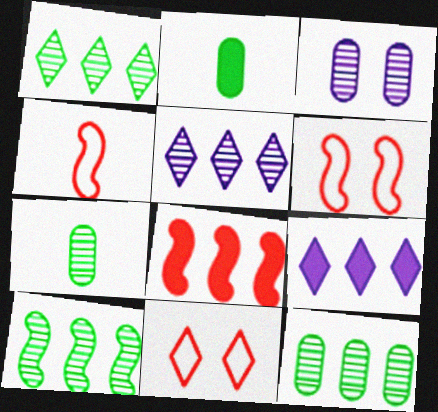[[1, 10, 12], 
[2, 5, 6], 
[6, 7, 9]]